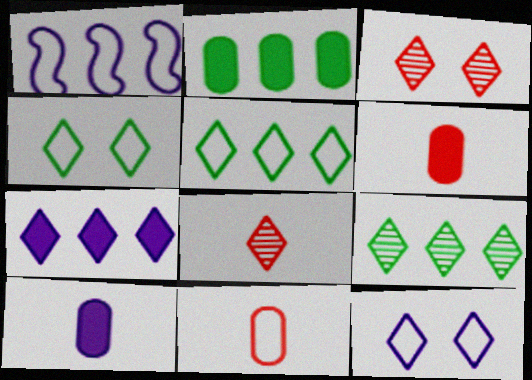[[1, 4, 11], 
[4, 7, 8]]